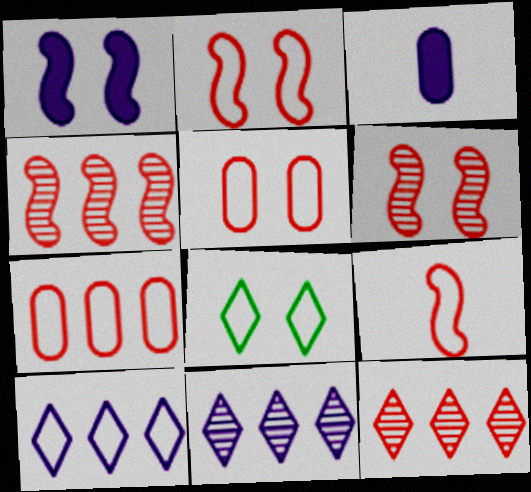[[3, 4, 8]]